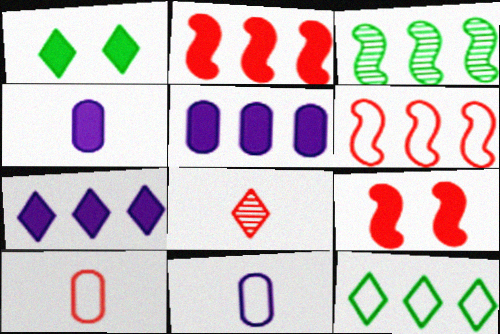[[1, 2, 4]]